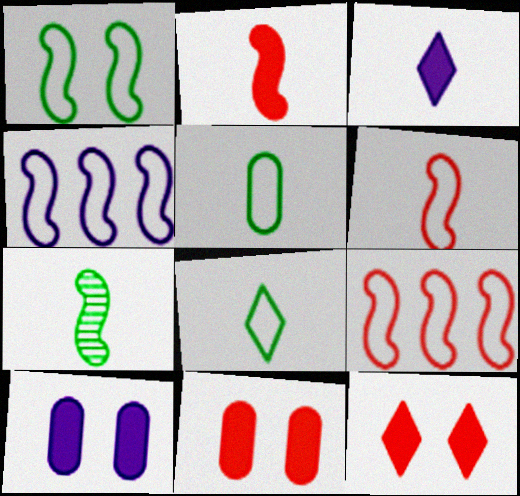[[1, 4, 6]]